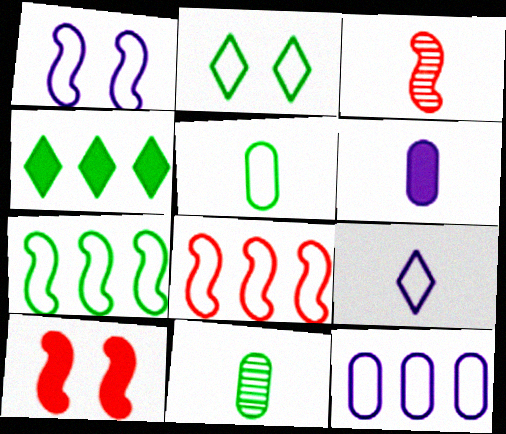[[1, 9, 12], 
[2, 5, 7], 
[3, 8, 10], 
[4, 6, 10]]